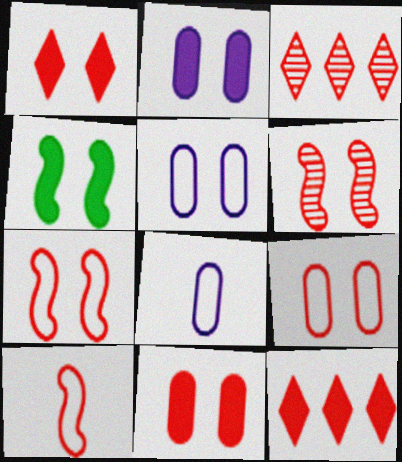[[1, 2, 4], 
[1, 6, 9], 
[3, 4, 8], 
[3, 10, 11]]